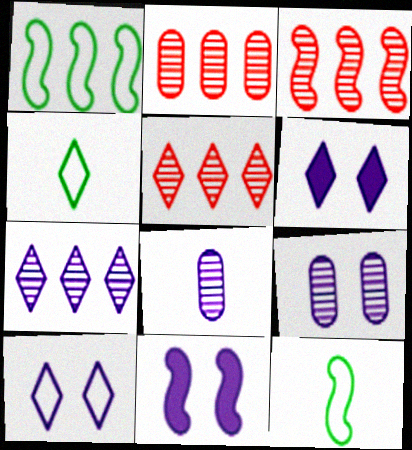[[2, 3, 5], 
[2, 4, 11], 
[2, 6, 12], 
[3, 11, 12], 
[4, 5, 6], 
[9, 10, 11]]